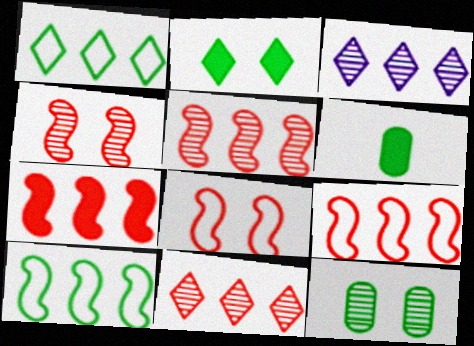[[3, 6, 8], 
[5, 7, 9]]